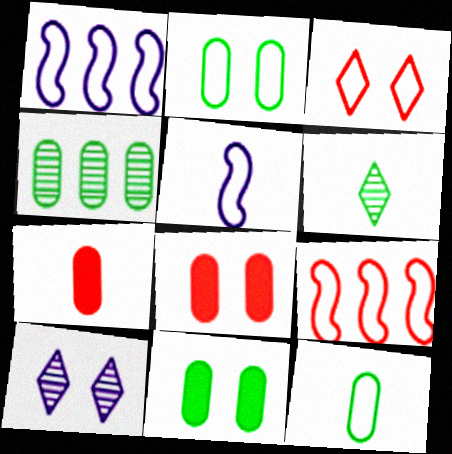[[1, 3, 12], 
[1, 6, 8], 
[4, 11, 12], 
[5, 6, 7]]